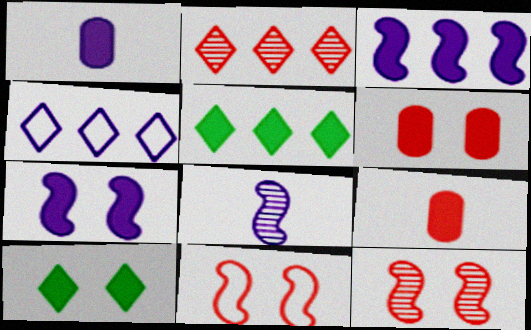[[2, 4, 5], 
[2, 9, 11], 
[3, 9, 10], 
[5, 7, 9], 
[6, 7, 10]]